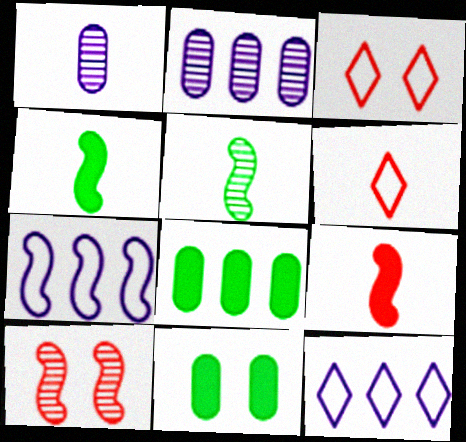[[1, 4, 6], 
[2, 3, 4], 
[4, 7, 10]]